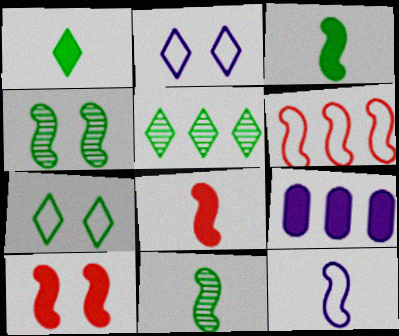[[1, 5, 7], 
[1, 9, 10], 
[5, 6, 9], 
[8, 11, 12]]